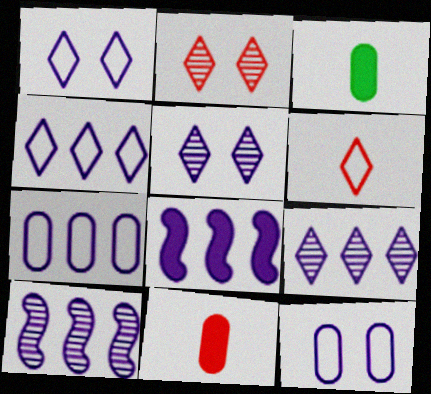[[7, 8, 9]]